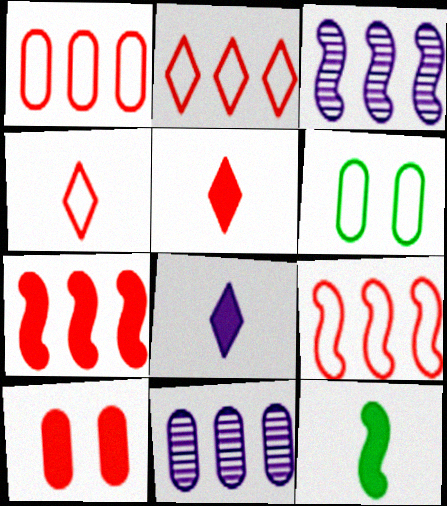[[1, 2, 9], 
[3, 5, 6], 
[5, 7, 10]]